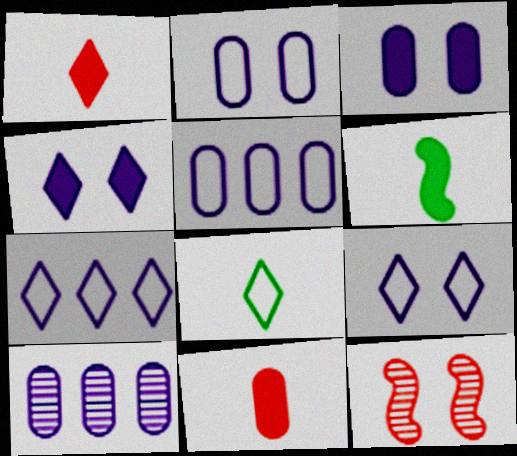[]